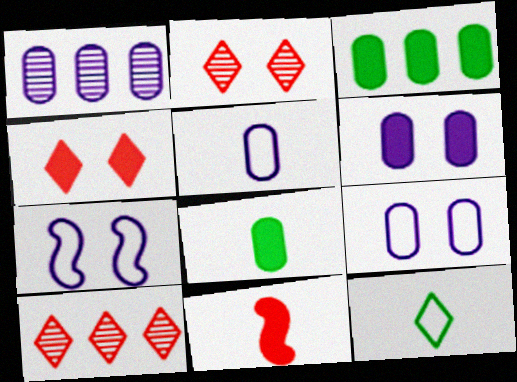[[1, 5, 6], 
[7, 8, 10]]